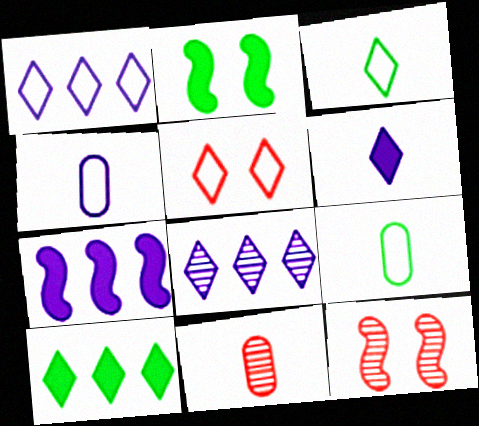[[1, 2, 11], 
[1, 3, 5], 
[4, 10, 12]]